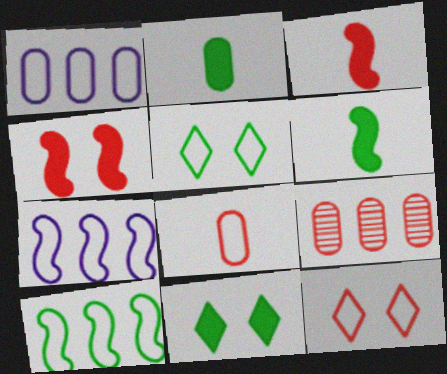[[3, 9, 12], 
[5, 7, 8]]